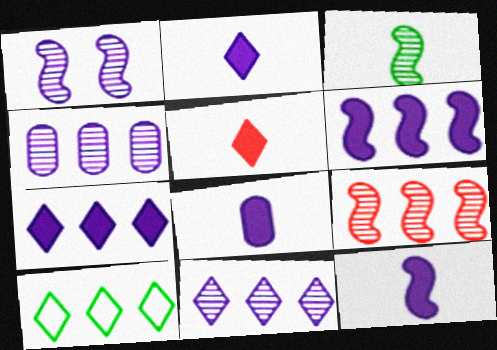[[1, 3, 9], 
[2, 8, 12]]